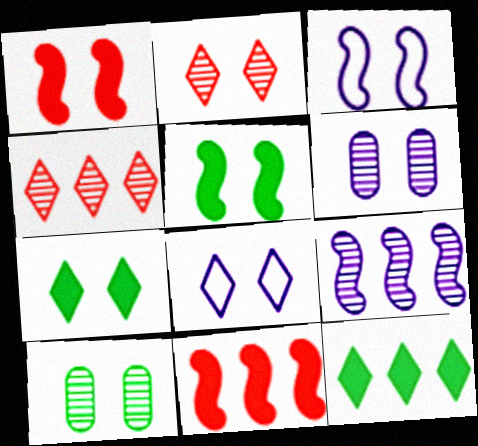[[1, 8, 10], 
[2, 7, 8]]